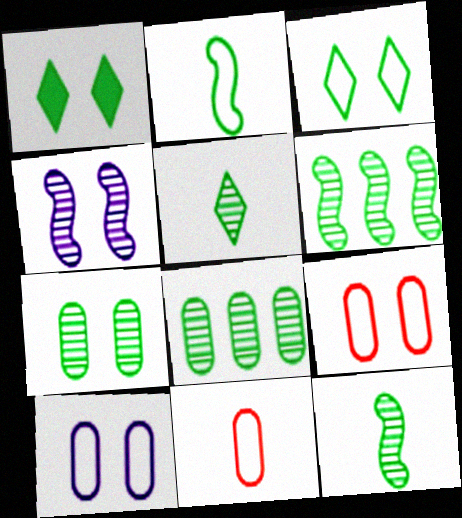[[1, 2, 8], 
[1, 4, 9], 
[5, 6, 7]]